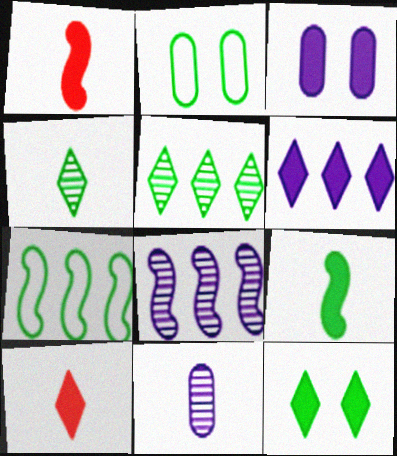[[2, 5, 9], 
[2, 8, 10], 
[6, 10, 12]]